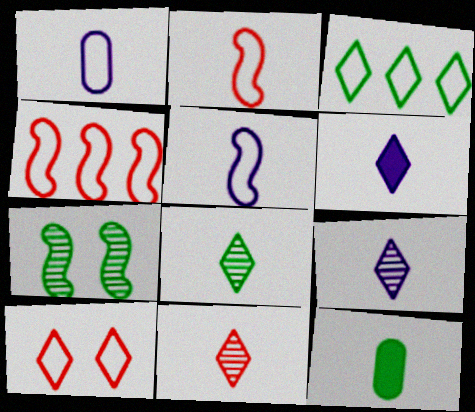[[2, 9, 12], 
[3, 7, 12], 
[5, 11, 12], 
[8, 9, 11]]